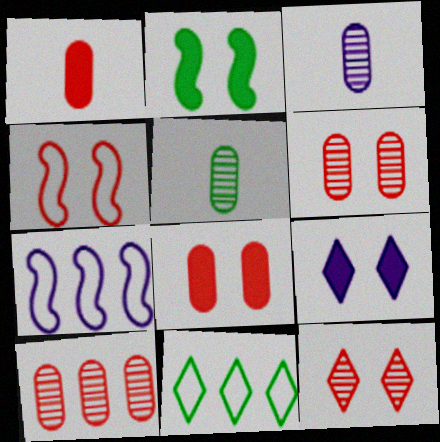[[2, 5, 11], 
[2, 8, 9], 
[3, 7, 9], 
[4, 8, 12]]